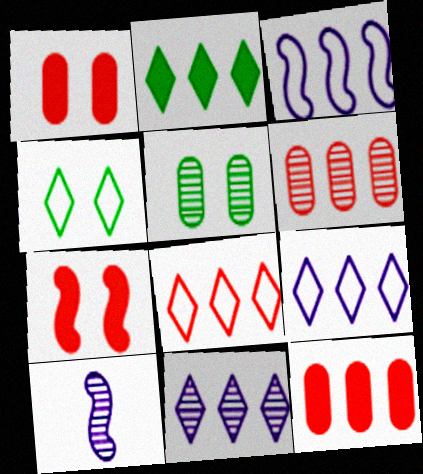[[2, 3, 6], 
[2, 8, 11], 
[4, 10, 12]]